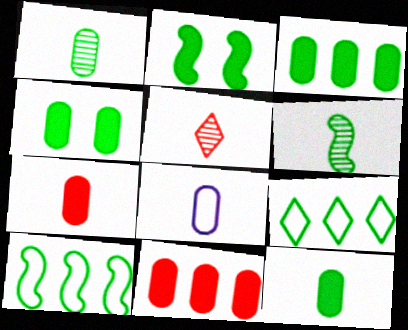[[1, 2, 9], 
[1, 7, 8], 
[2, 6, 10], 
[3, 4, 12], 
[4, 6, 9]]